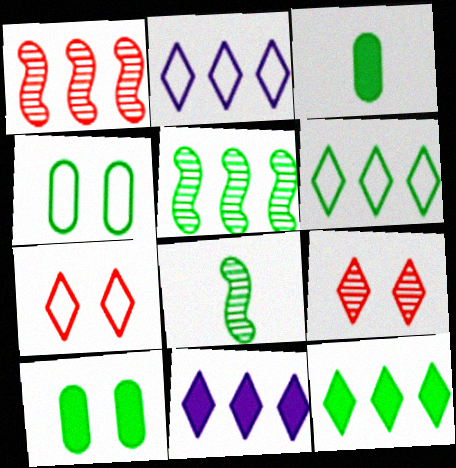[[4, 8, 12], 
[6, 8, 10]]